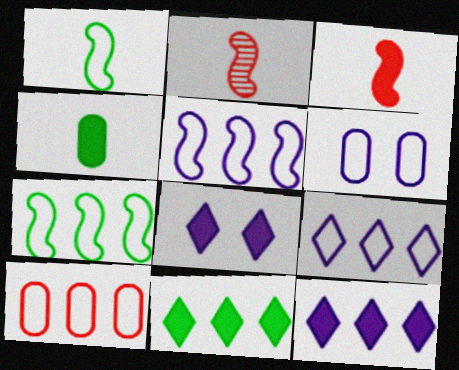[[2, 6, 11], 
[7, 9, 10]]